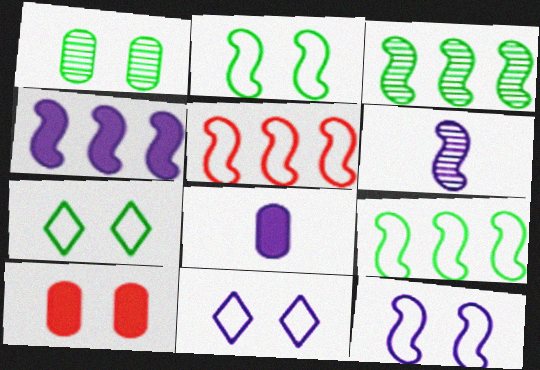[[3, 4, 5], 
[4, 6, 12]]